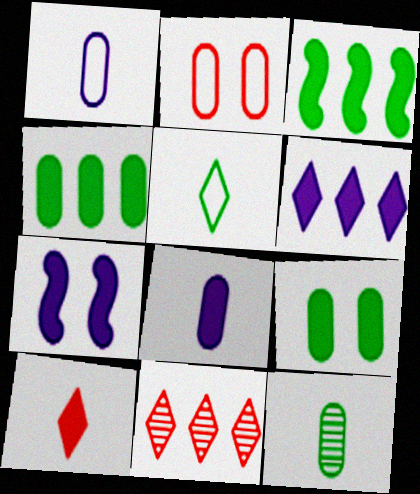[[4, 7, 10], 
[6, 7, 8]]